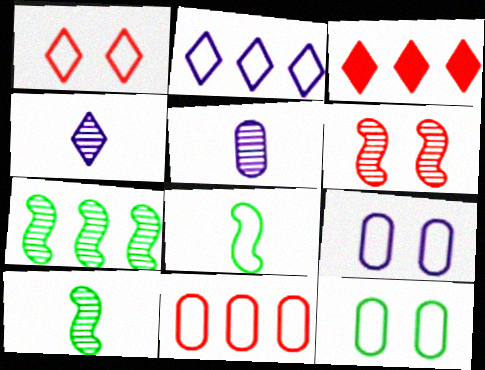[[3, 9, 10]]